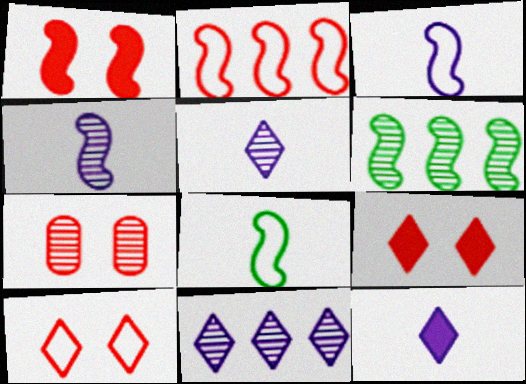[[1, 3, 6], 
[1, 7, 10], 
[5, 6, 7]]